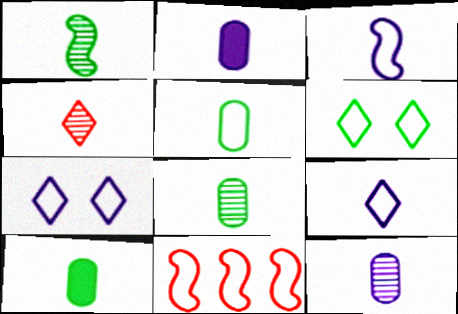[[1, 4, 12], 
[3, 4, 10], 
[5, 7, 11], 
[5, 8, 10]]